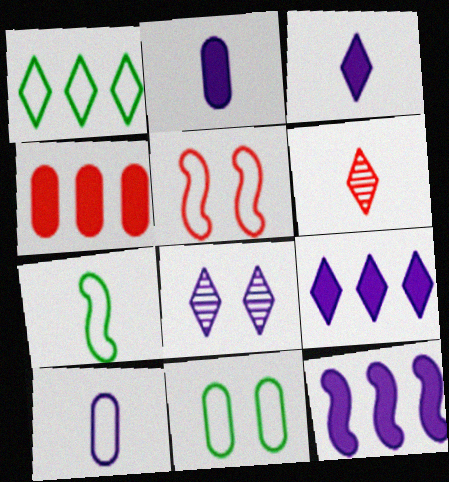[[1, 5, 10], 
[1, 7, 11], 
[2, 6, 7], 
[4, 5, 6], 
[4, 7, 8], 
[6, 11, 12], 
[8, 10, 12]]